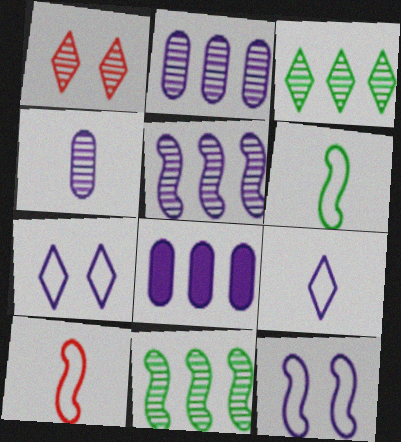[[1, 4, 11], 
[1, 6, 8]]